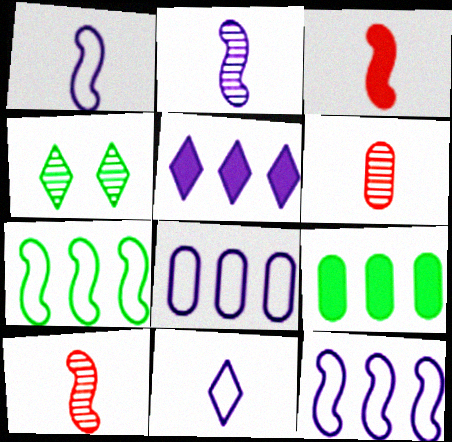[[3, 4, 8]]